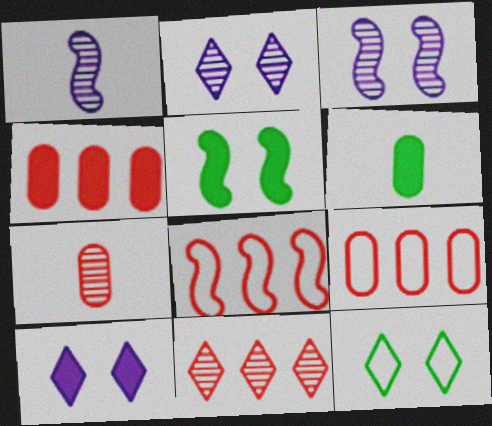[[1, 4, 12], 
[1, 5, 8], 
[2, 6, 8], 
[4, 8, 11]]